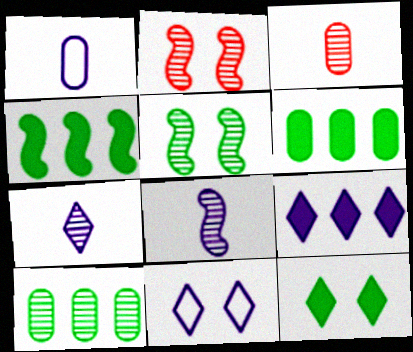[[2, 7, 10], 
[3, 4, 11], 
[7, 9, 11]]